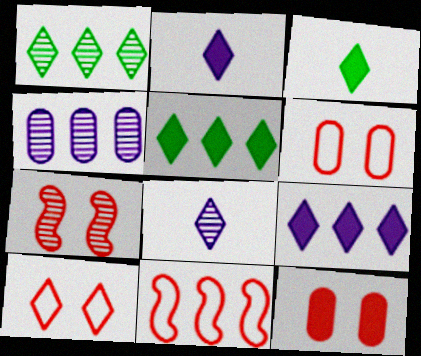[[1, 2, 10], 
[4, 5, 11], 
[5, 8, 10], 
[7, 10, 12]]